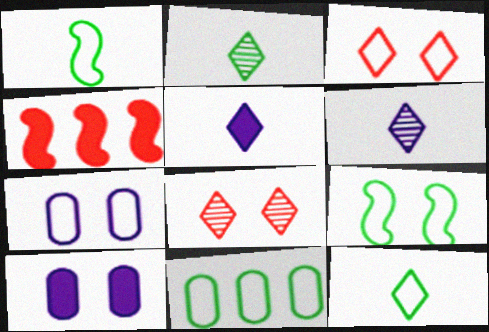[[2, 4, 7], 
[3, 7, 9], 
[8, 9, 10], 
[9, 11, 12]]